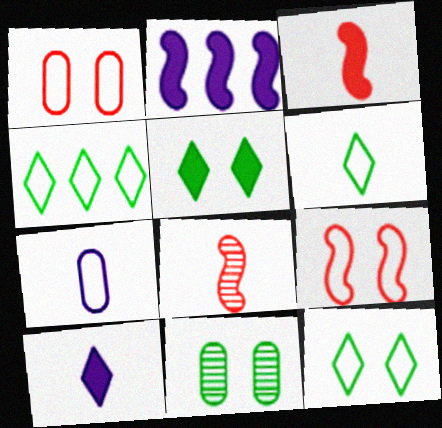[[4, 6, 12], 
[4, 7, 9]]